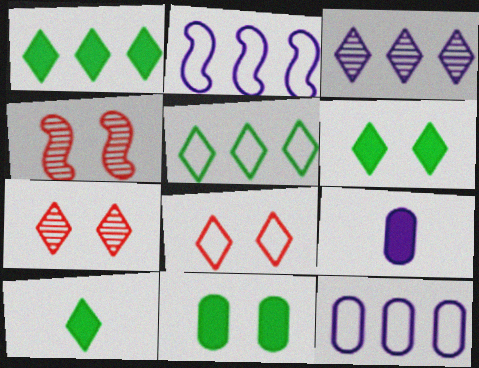[[1, 6, 10], 
[3, 8, 10], 
[4, 5, 9], 
[4, 10, 12]]